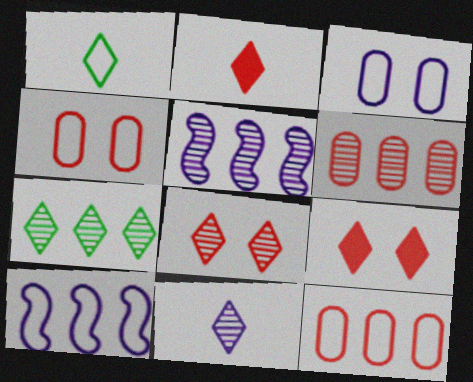[[1, 2, 11], 
[1, 4, 10], 
[5, 6, 7], 
[7, 8, 11]]